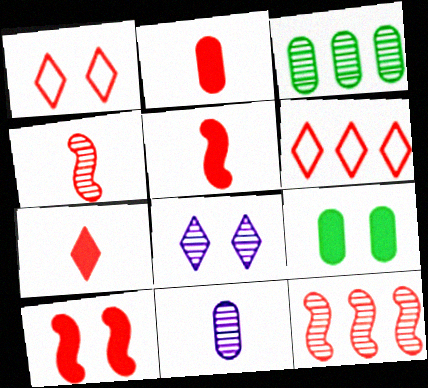[[1, 2, 12], 
[2, 5, 7], 
[3, 4, 8]]